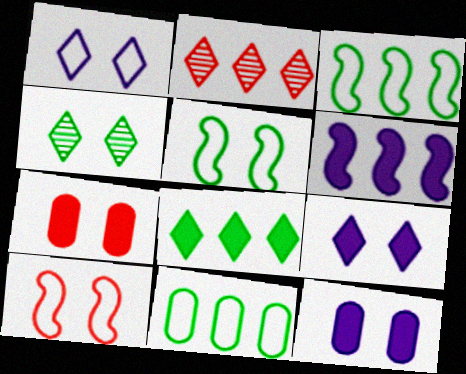[[2, 6, 11], 
[4, 10, 12]]